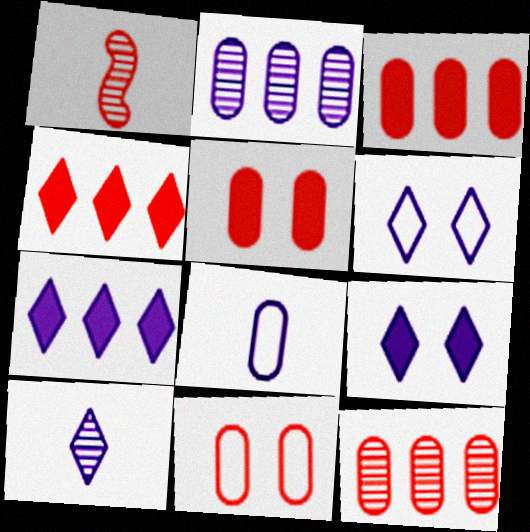[[1, 4, 11], 
[6, 7, 10]]